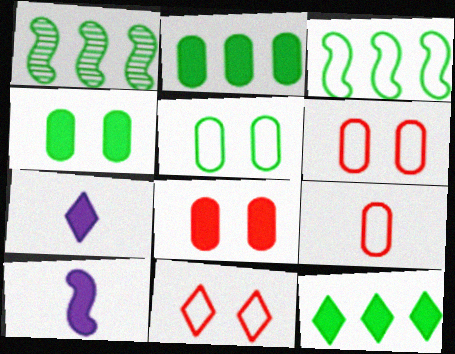[[1, 6, 7], 
[8, 10, 12]]